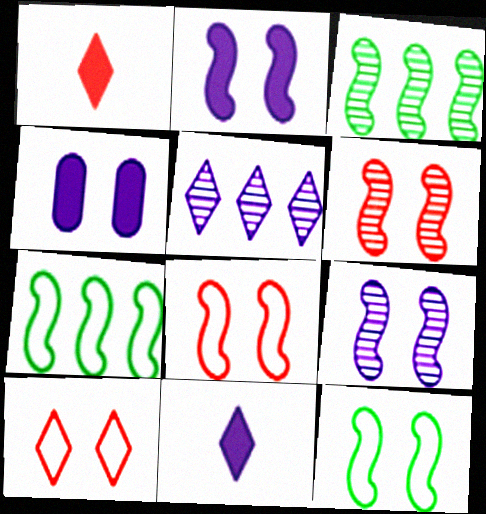[[2, 6, 12]]